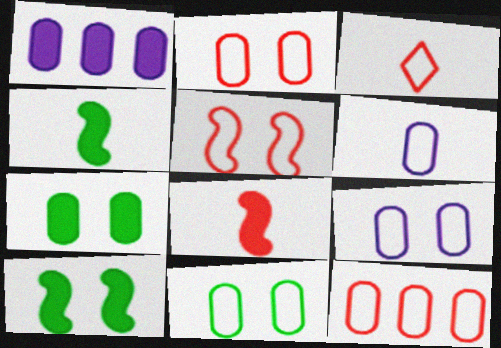[[2, 9, 11], 
[3, 5, 12], 
[6, 11, 12]]